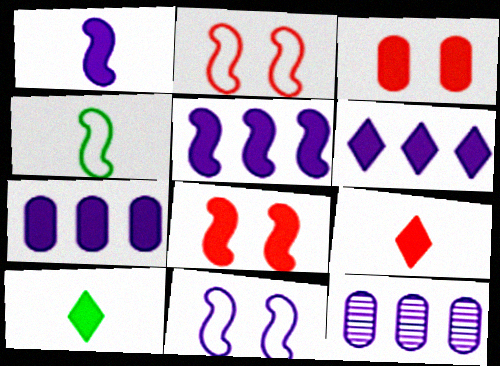[[2, 10, 12], 
[3, 5, 10], 
[5, 6, 7], 
[7, 8, 10]]